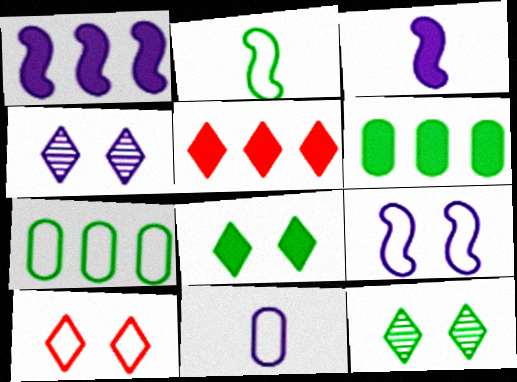[[1, 4, 11], 
[1, 5, 6], 
[2, 6, 12], 
[4, 8, 10]]